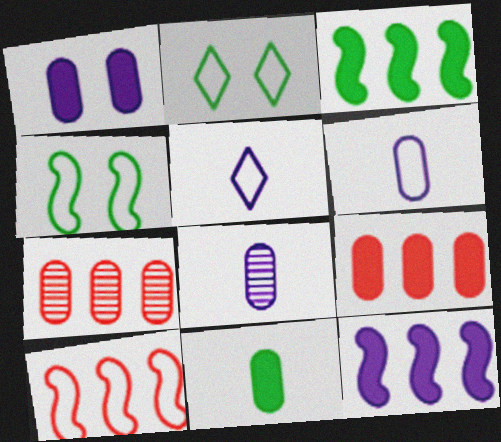[[1, 9, 11], 
[2, 6, 10]]